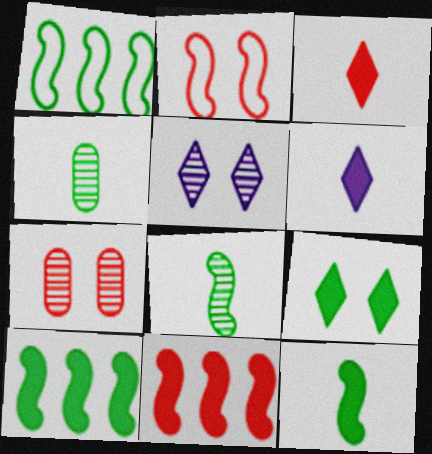[[1, 4, 9], 
[1, 6, 7]]